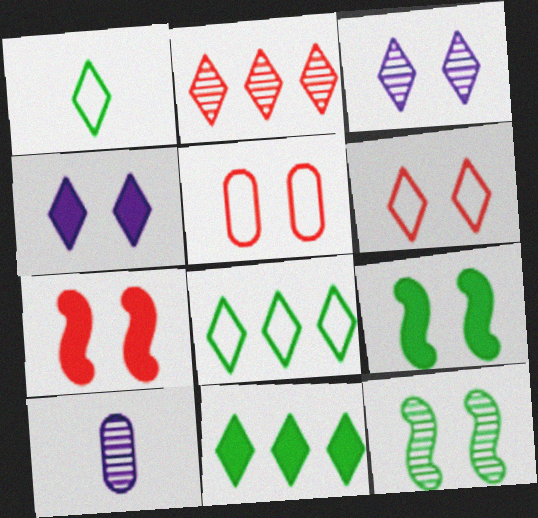[[1, 2, 4], 
[2, 10, 12], 
[3, 5, 9], 
[4, 5, 12], 
[7, 8, 10]]